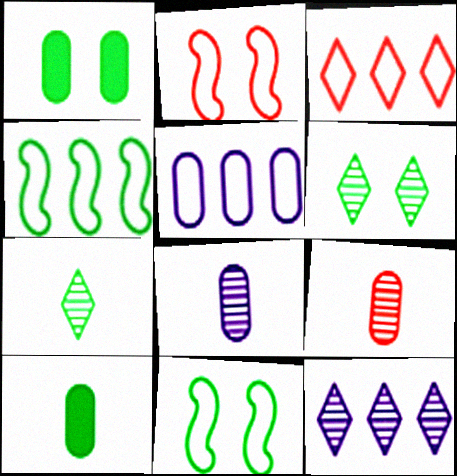[[1, 4, 7], 
[1, 5, 9], 
[1, 6, 11], 
[2, 10, 12], 
[3, 4, 5], 
[4, 6, 10]]